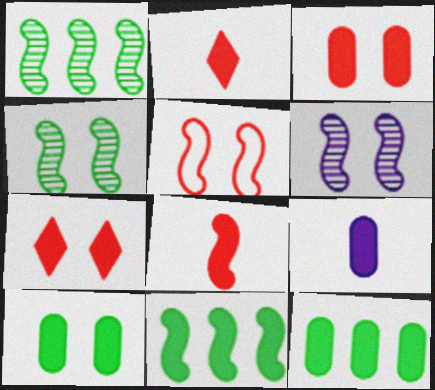[[3, 9, 12], 
[7, 9, 11]]